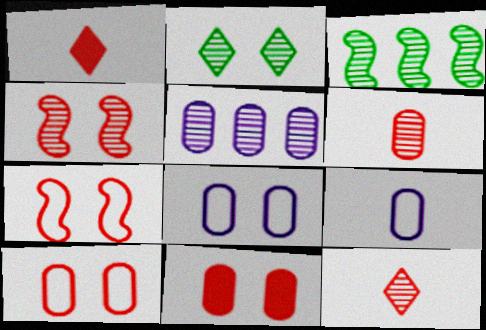[[1, 3, 8]]